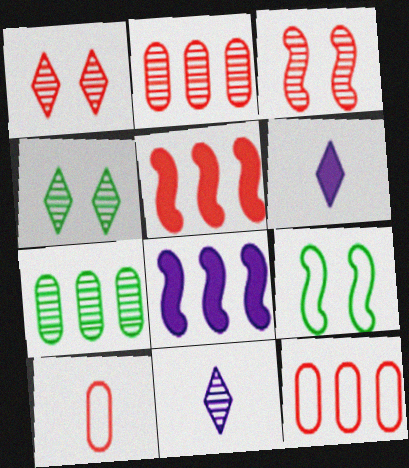[[1, 5, 10], 
[2, 6, 9], 
[3, 7, 11], 
[4, 8, 10]]